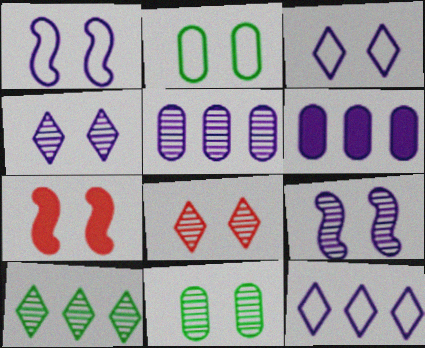[[2, 4, 7], 
[3, 7, 11], 
[8, 9, 11]]